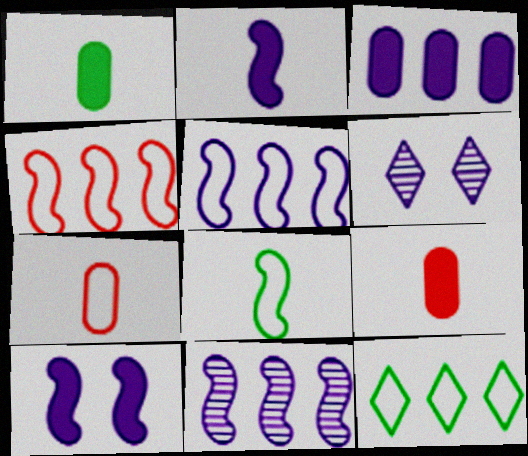[[1, 4, 6]]